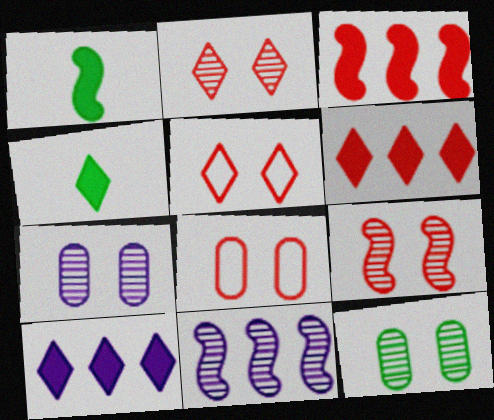[[4, 8, 11]]